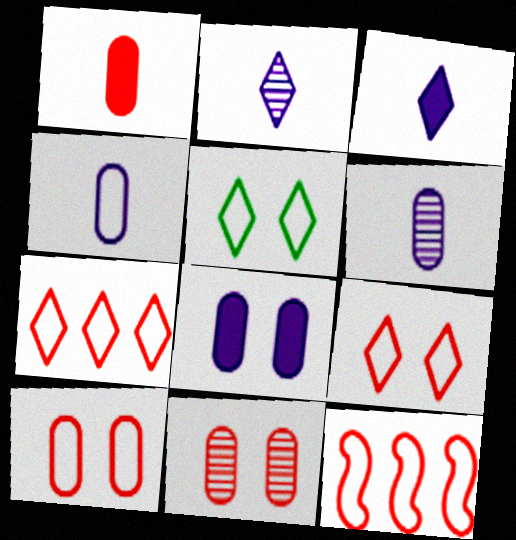[[4, 5, 12]]